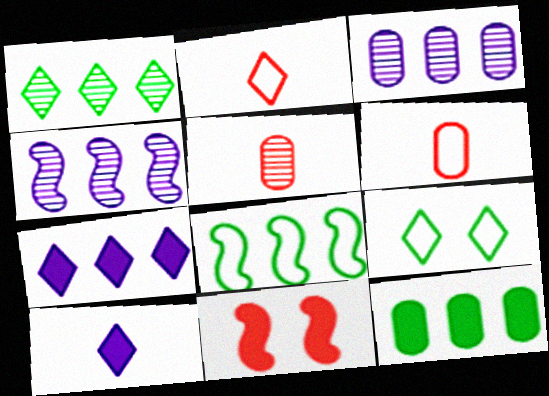[[1, 8, 12], 
[10, 11, 12]]